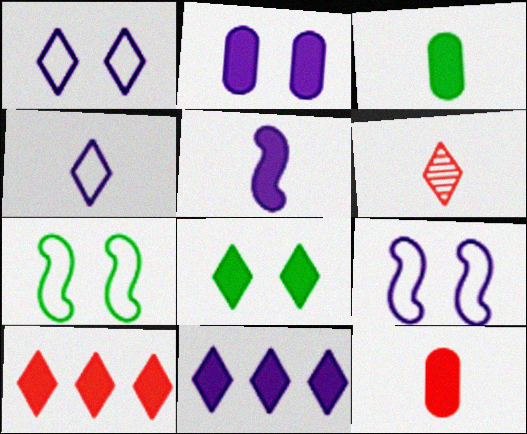[[2, 5, 11]]